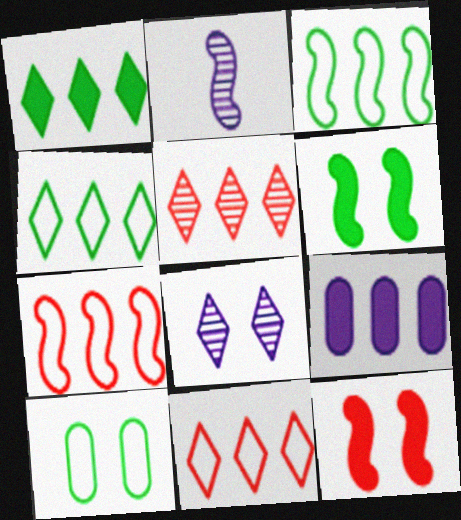[[2, 3, 12], 
[2, 6, 7], 
[3, 5, 9], 
[8, 10, 12]]